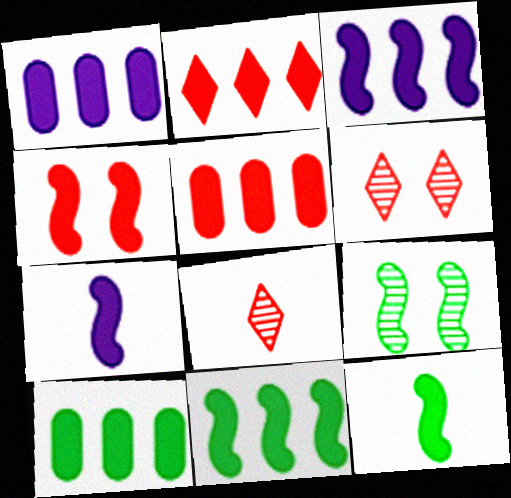[[1, 2, 11], 
[1, 5, 10], 
[2, 3, 10], 
[3, 4, 12], 
[4, 7, 11]]